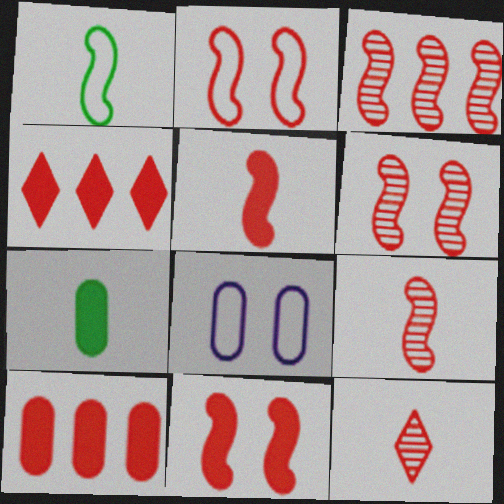[[2, 3, 5], 
[2, 6, 11], 
[2, 10, 12], 
[3, 6, 9]]